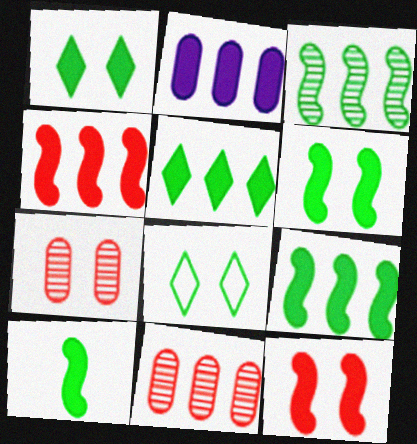[[2, 4, 5], 
[6, 9, 10]]